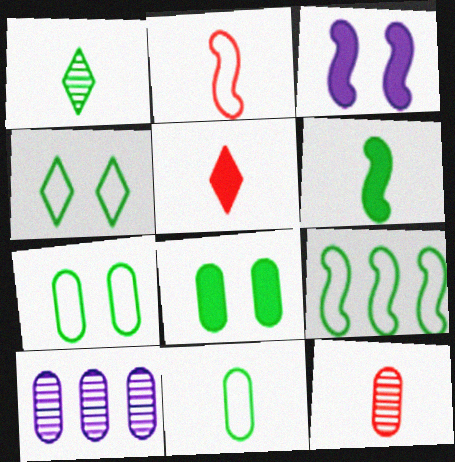[[1, 6, 11], 
[1, 8, 9], 
[2, 5, 12], 
[4, 9, 11]]